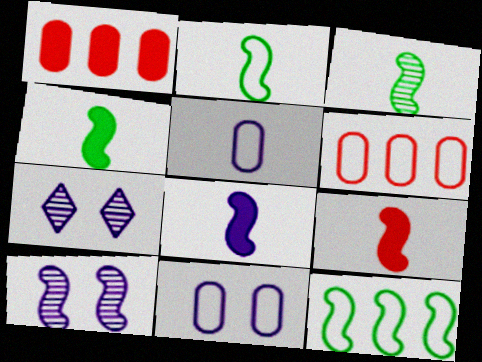[[1, 2, 7], 
[2, 3, 4], 
[4, 6, 7], 
[4, 8, 9], 
[9, 10, 12]]